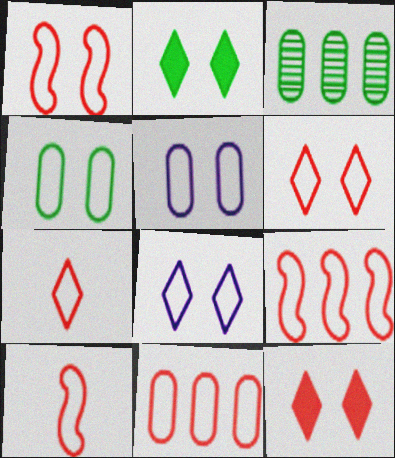[[1, 4, 8], 
[1, 7, 11], 
[1, 9, 10], 
[6, 10, 11]]